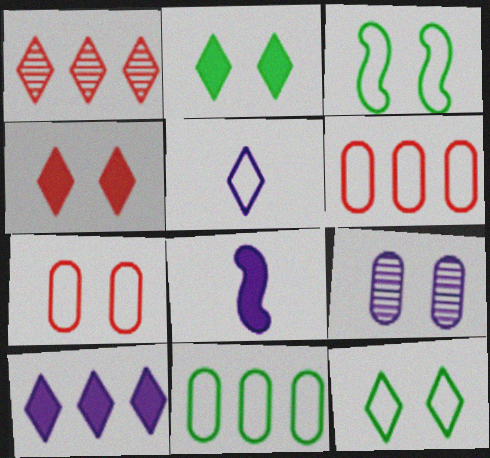[[1, 2, 5], 
[3, 4, 9], 
[3, 5, 6]]